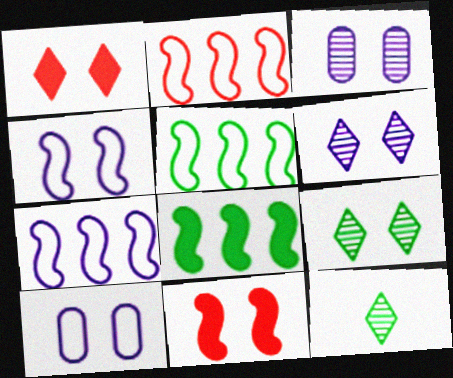[[2, 5, 7], 
[9, 10, 11]]